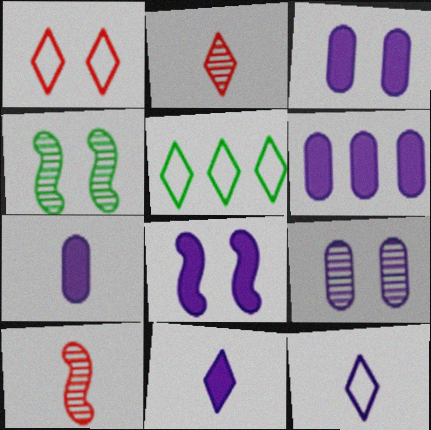[[1, 3, 4], 
[1, 5, 12], 
[3, 5, 10], 
[3, 6, 7], 
[6, 8, 11]]